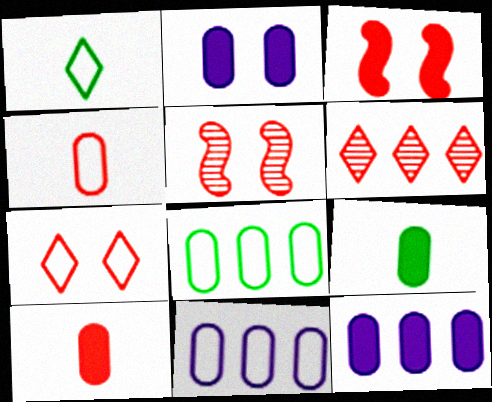[[1, 5, 12], 
[3, 4, 6]]